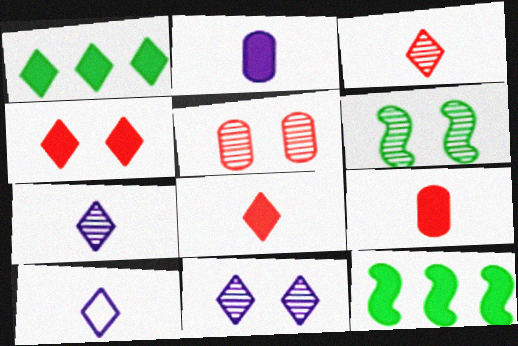[[2, 4, 12], 
[5, 6, 11], 
[5, 10, 12]]